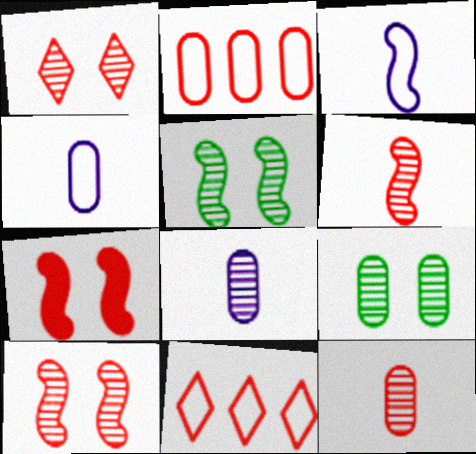[[7, 11, 12]]